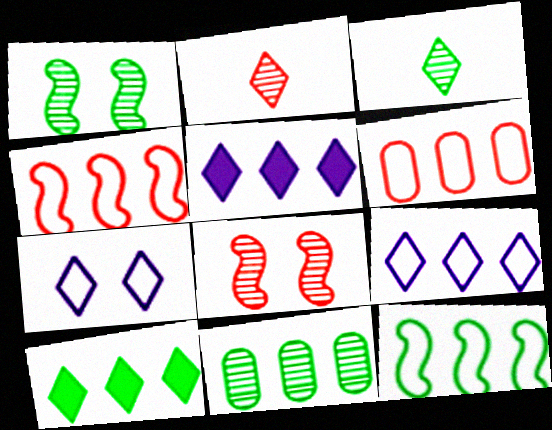[[1, 3, 11], 
[2, 7, 10], 
[4, 5, 11], 
[6, 9, 12], 
[10, 11, 12]]